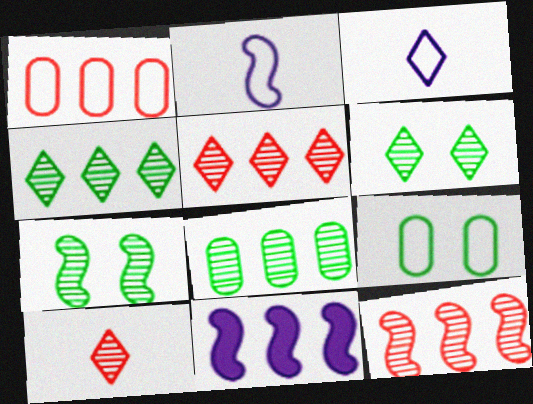[[1, 4, 11], 
[9, 10, 11]]